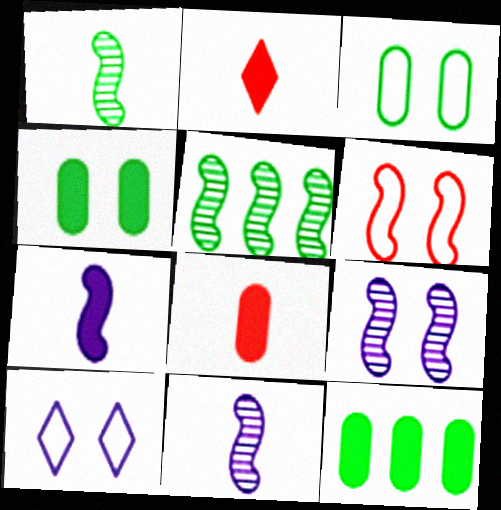[[3, 6, 10], 
[5, 6, 7], 
[5, 8, 10]]